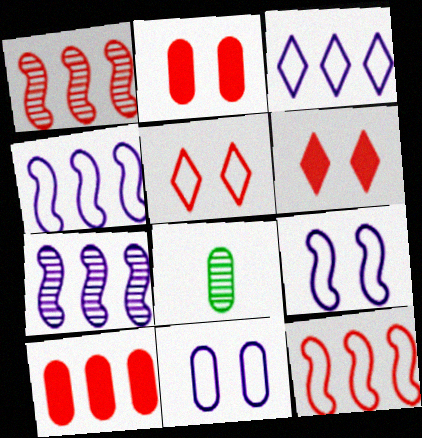[[4, 6, 8], 
[8, 10, 11]]